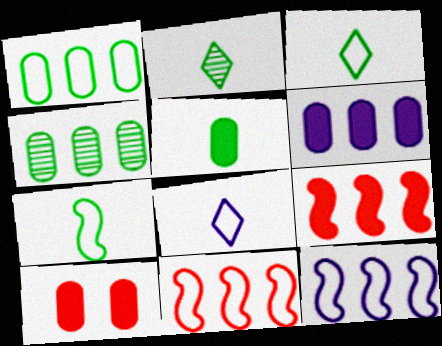[[2, 5, 7], 
[2, 10, 12], 
[5, 6, 10]]